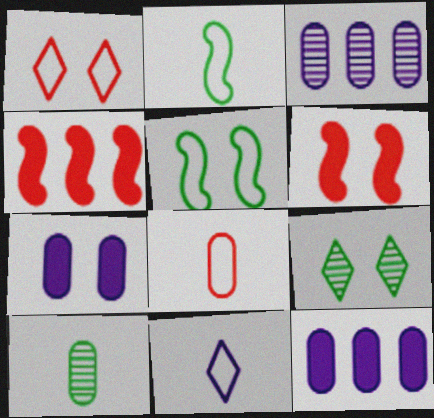[[2, 8, 11]]